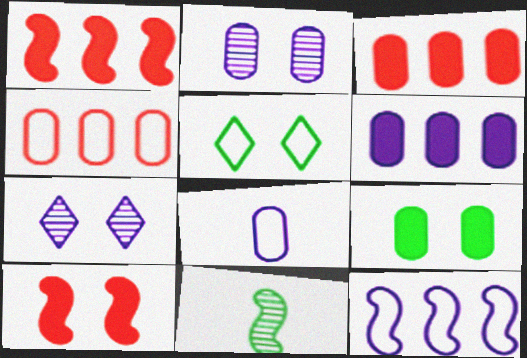[[2, 5, 10], 
[2, 6, 8], 
[10, 11, 12]]